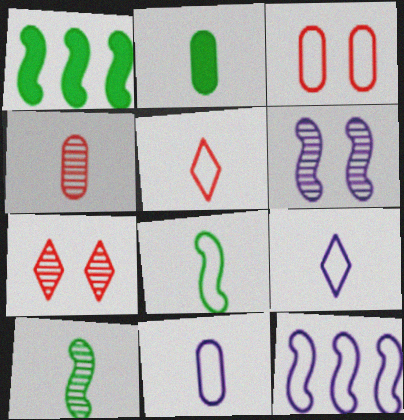[[1, 7, 11], 
[2, 4, 11], 
[2, 7, 12], 
[5, 8, 11]]